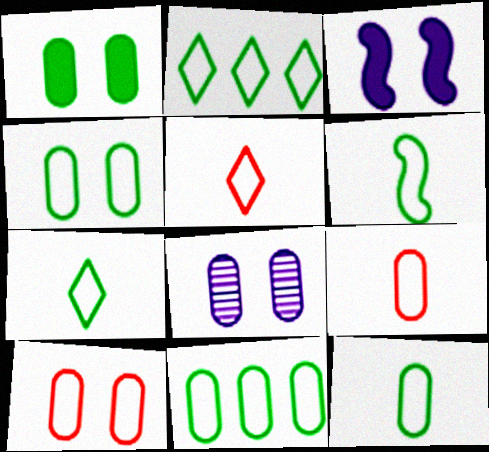[[1, 8, 10], 
[2, 4, 6], 
[4, 11, 12], 
[6, 7, 12]]